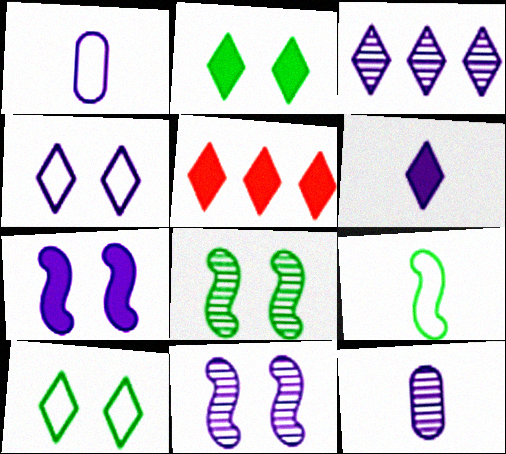[[1, 3, 7], 
[1, 5, 8], 
[2, 5, 6], 
[3, 4, 6], 
[3, 11, 12]]